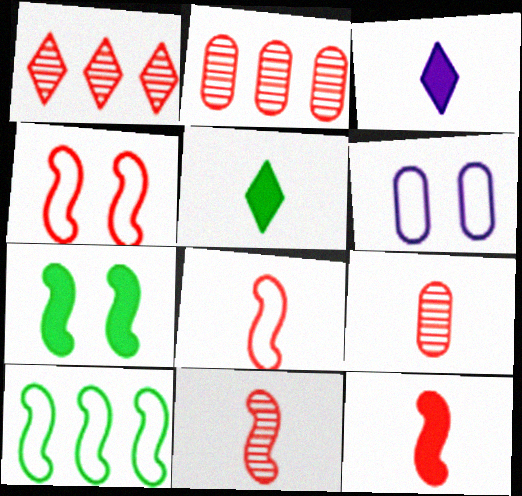[[8, 11, 12]]